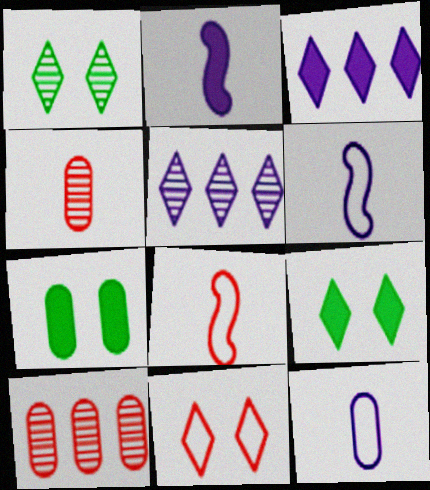[[5, 7, 8], 
[6, 9, 10], 
[7, 10, 12]]